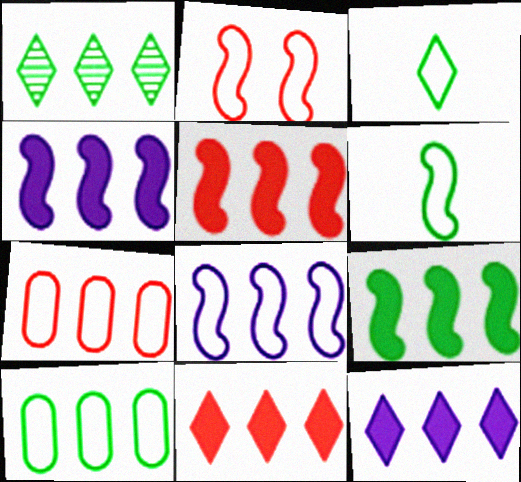[[1, 4, 7], 
[1, 9, 10], 
[2, 6, 8], 
[4, 5, 9]]